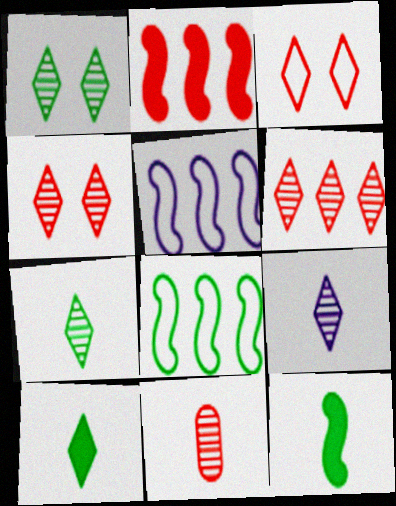[[1, 6, 9], 
[2, 3, 11]]